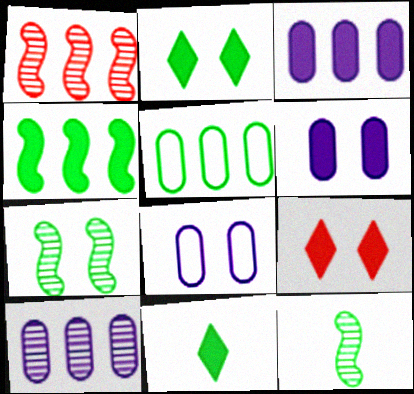[[1, 8, 11], 
[2, 5, 12], 
[5, 7, 11], 
[7, 8, 9]]